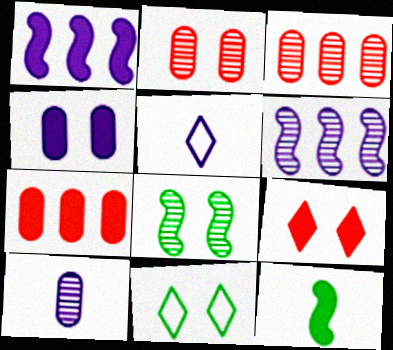[[4, 5, 6], 
[5, 7, 8]]